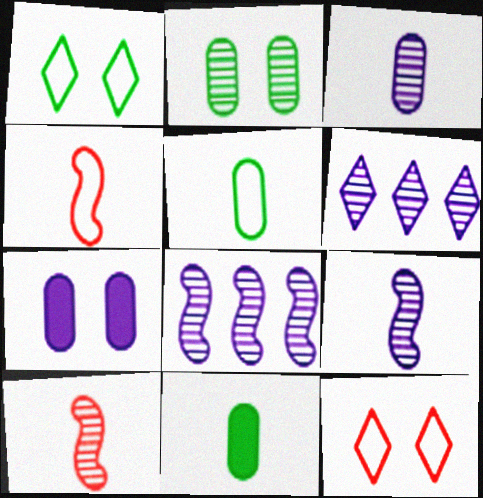[[2, 6, 10], 
[8, 11, 12]]